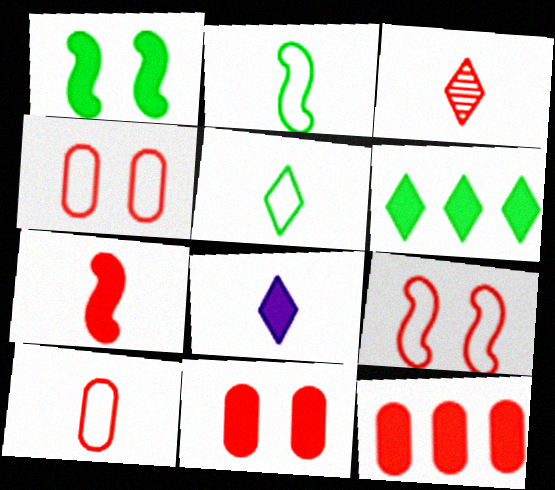[[1, 8, 12], 
[3, 5, 8], 
[3, 7, 10], 
[3, 9, 12]]